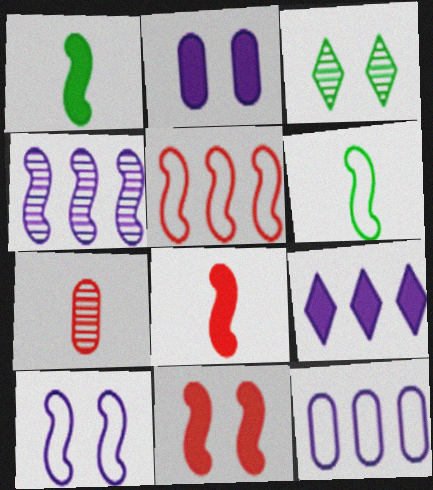[[3, 4, 7], 
[3, 8, 12], 
[4, 6, 11], 
[4, 9, 12], 
[5, 6, 10]]